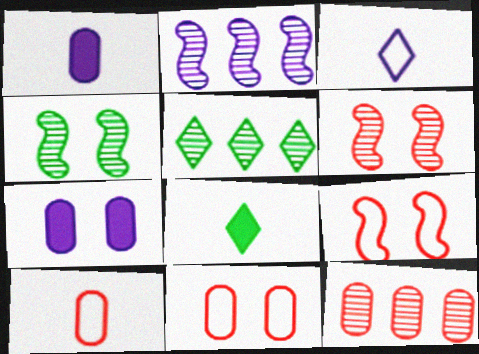[[1, 5, 9], 
[2, 3, 7], 
[2, 5, 12], 
[2, 8, 11]]